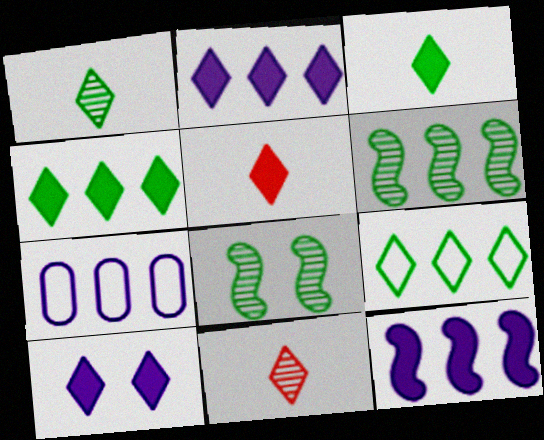[[4, 5, 10], 
[5, 7, 8], 
[9, 10, 11]]